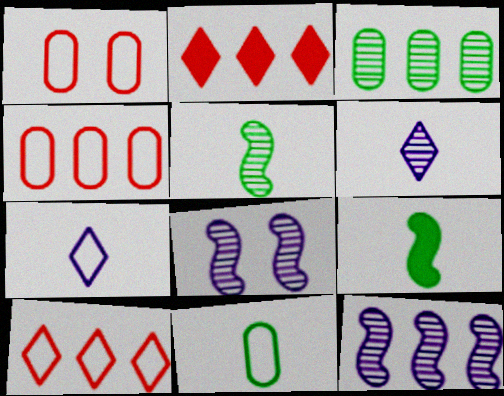[[2, 8, 11]]